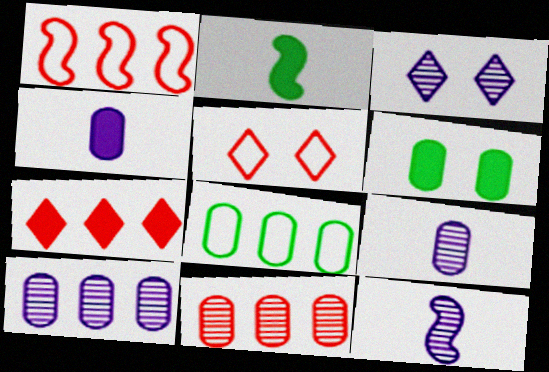[[1, 7, 11], 
[2, 5, 10], 
[3, 10, 12]]